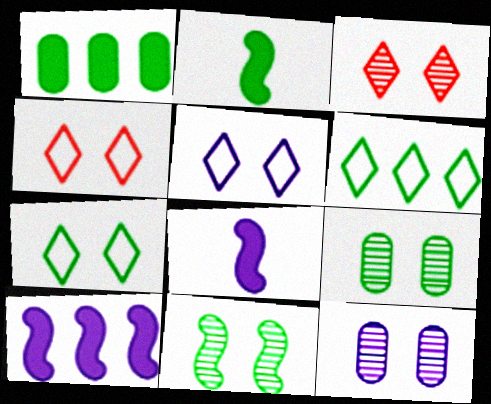[[2, 6, 9], 
[3, 11, 12], 
[4, 5, 7]]